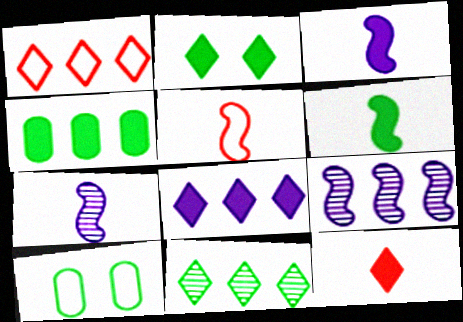[[1, 4, 9], 
[1, 8, 11], 
[2, 4, 6], 
[2, 8, 12], 
[5, 6, 7], 
[6, 10, 11], 
[9, 10, 12]]